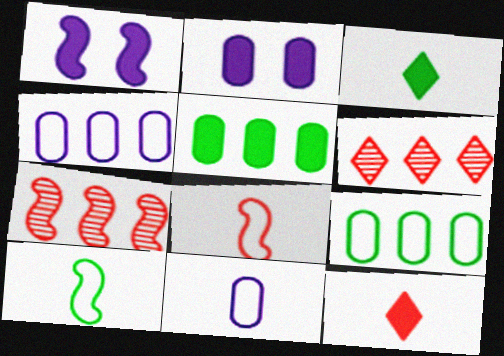[[1, 5, 12], 
[1, 7, 10], 
[2, 6, 10]]